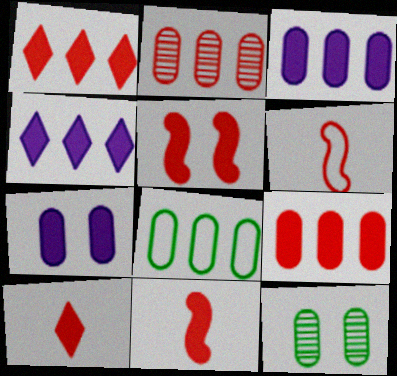[[2, 3, 8], 
[4, 6, 12], 
[5, 9, 10]]